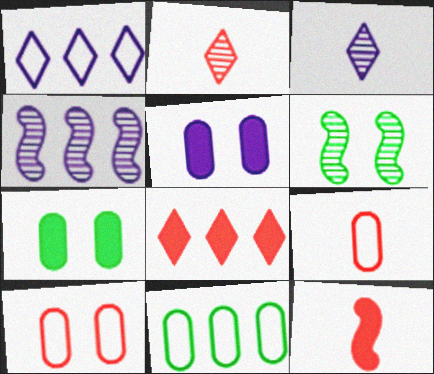[[2, 9, 12], 
[4, 8, 11]]